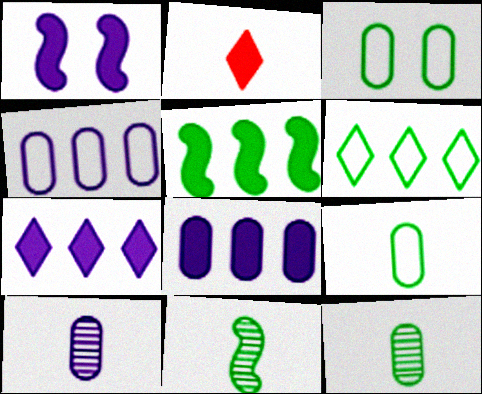[]